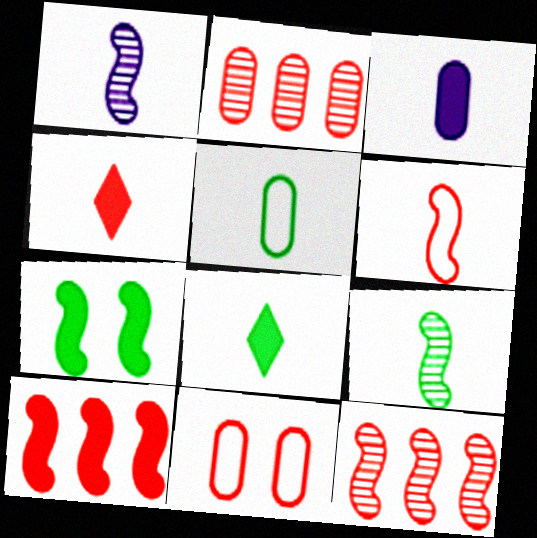[[1, 4, 5], 
[4, 11, 12], 
[5, 8, 9]]